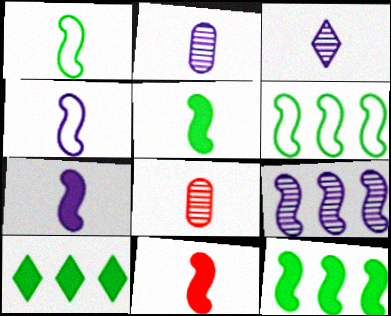[[5, 7, 11]]